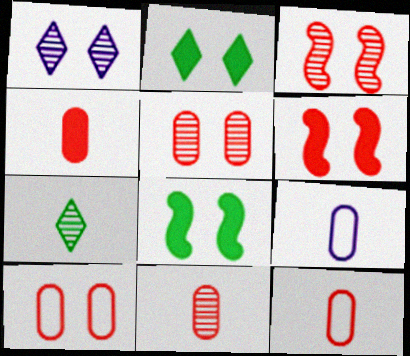[[1, 8, 10], 
[4, 11, 12]]